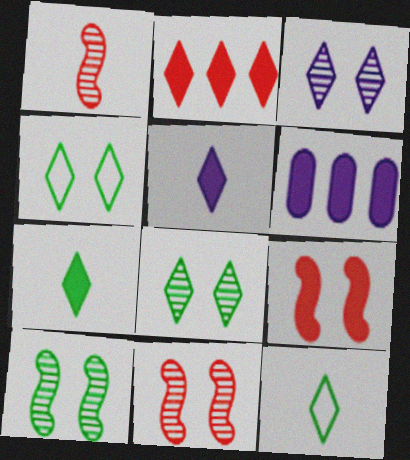[[1, 4, 6], 
[2, 3, 12], 
[6, 7, 9], 
[6, 11, 12]]